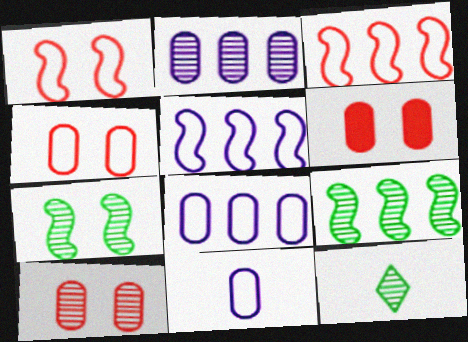[[4, 6, 10], 
[5, 6, 12]]